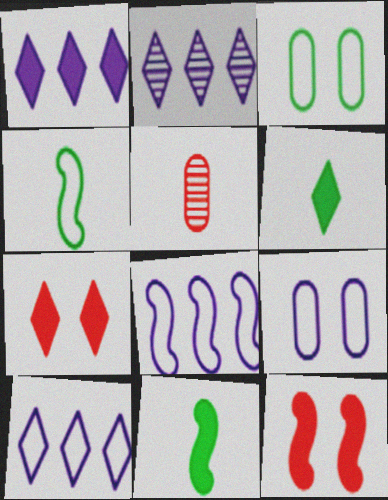[[1, 2, 10], 
[1, 6, 7]]